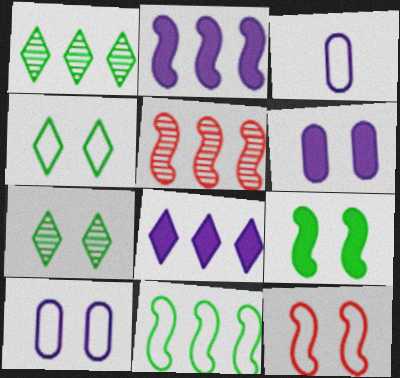[[2, 5, 11], 
[4, 10, 12], 
[6, 7, 12]]